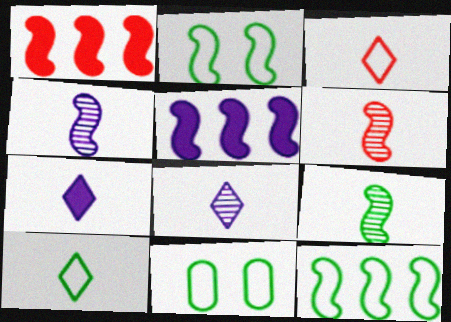[[1, 2, 4], 
[1, 8, 11], 
[2, 5, 6], 
[4, 6, 9], 
[10, 11, 12]]